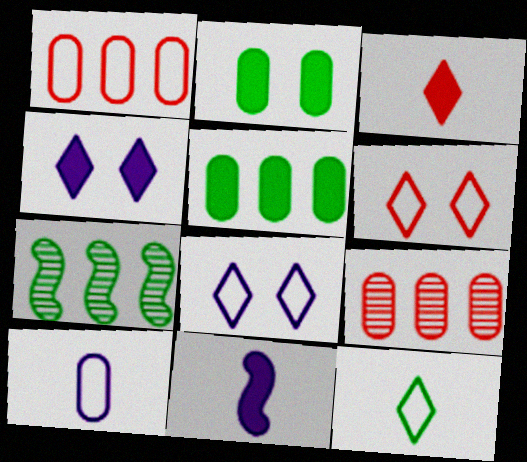[[2, 7, 12], 
[2, 9, 10]]